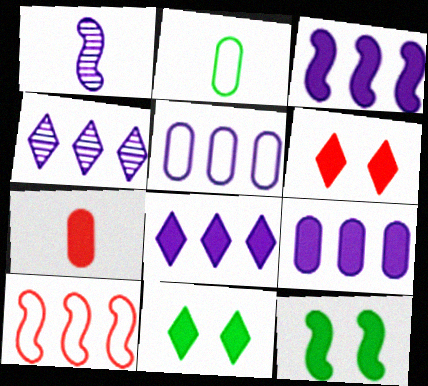[[1, 10, 12], 
[3, 4, 5], 
[3, 7, 11], 
[3, 8, 9], 
[7, 8, 12]]